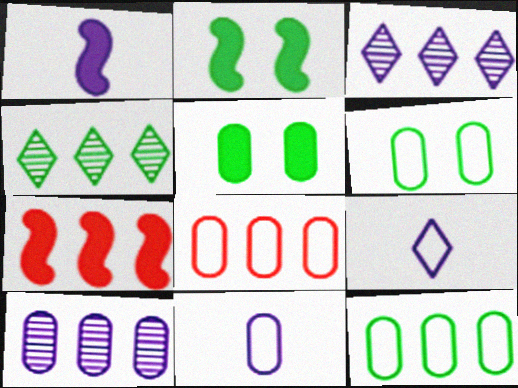[[1, 2, 7], 
[3, 7, 12], 
[6, 8, 11]]